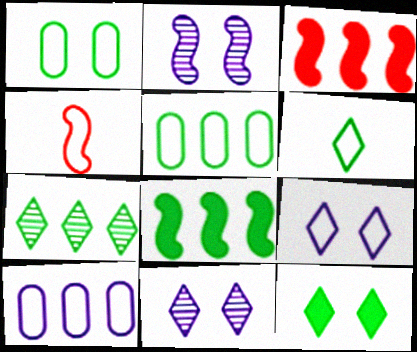[[2, 4, 8], 
[3, 7, 10], 
[4, 5, 9], 
[5, 7, 8], 
[6, 7, 12]]